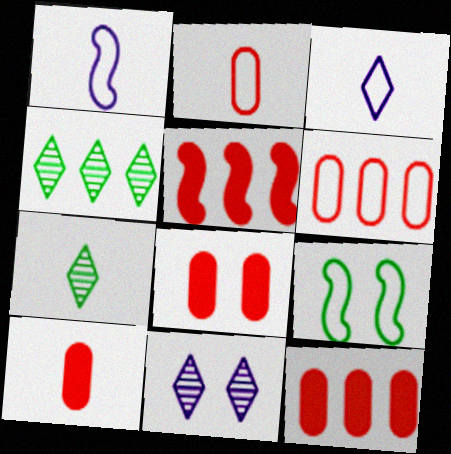[[1, 4, 8], 
[1, 7, 10], 
[3, 6, 9], 
[8, 9, 11], 
[8, 10, 12]]